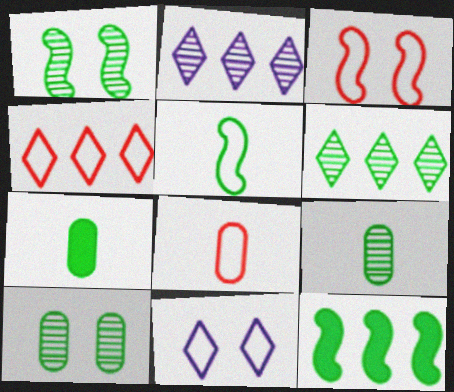[[1, 5, 12], 
[1, 6, 9], 
[2, 3, 7], 
[3, 4, 8]]